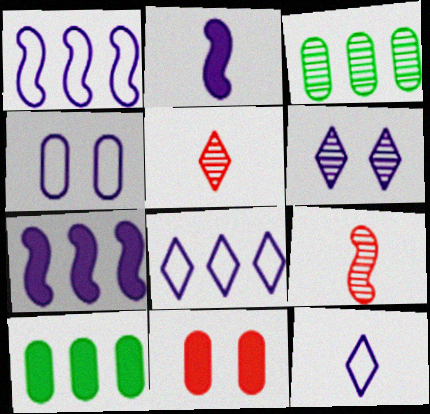[[1, 4, 12], 
[3, 6, 9]]